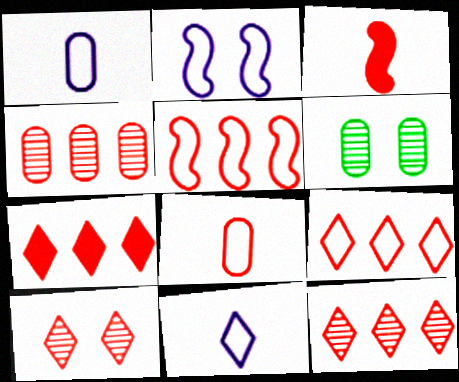[[4, 5, 7], 
[7, 9, 12]]